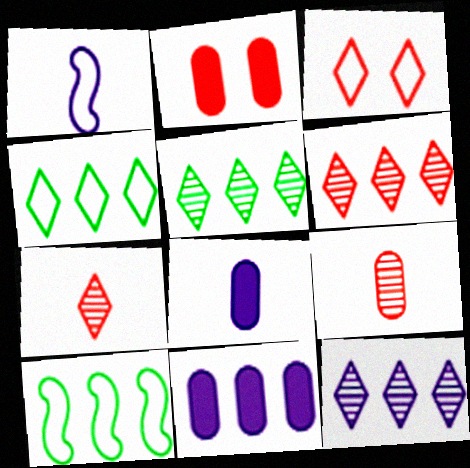[[1, 2, 5], 
[5, 6, 12], 
[6, 10, 11]]